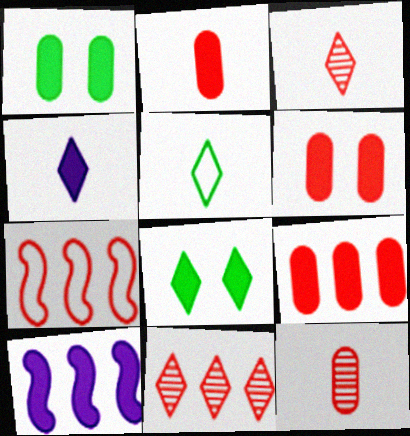[[2, 6, 9], 
[2, 8, 10], 
[3, 4, 5], 
[3, 6, 7], 
[7, 9, 11]]